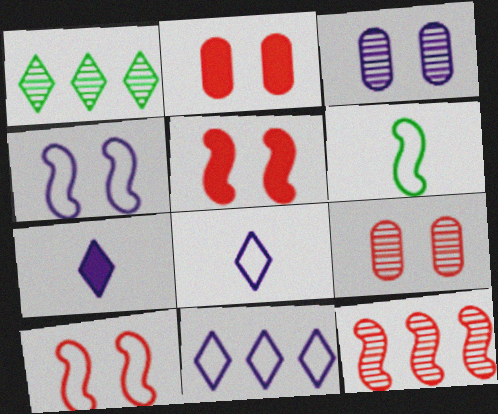[]